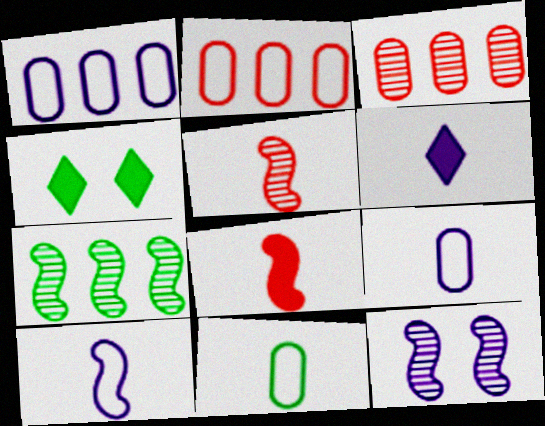[[1, 4, 5], 
[1, 6, 12], 
[3, 4, 10], 
[4, 7, 11], 
[5, 6, 11], 
[5, 7, 12]]